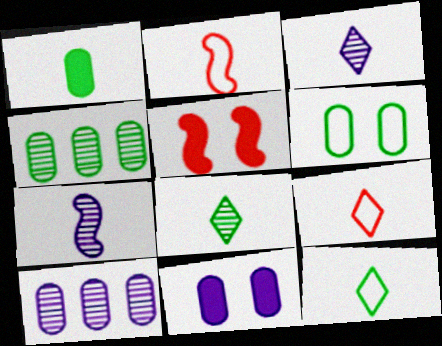[[1, 2, 3], 
[1, 4, 6], 
[1, 7, 9], 
[5, 10, 12]]